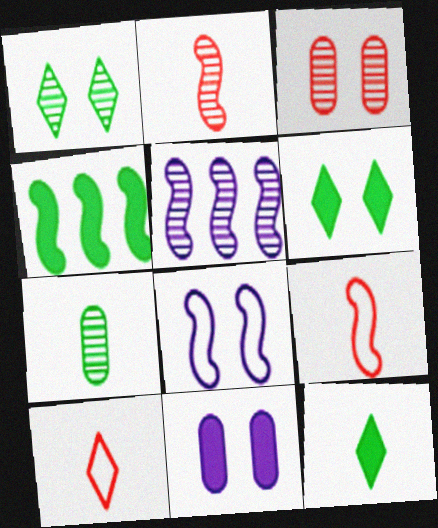[[2, 4, 8], 
[3, 6, 8]]